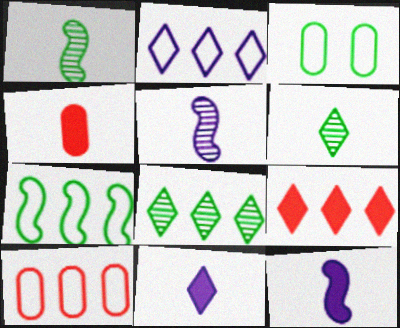[[2, 7, 10], 
[2, 8, 9], 
[3, 5, 9]]